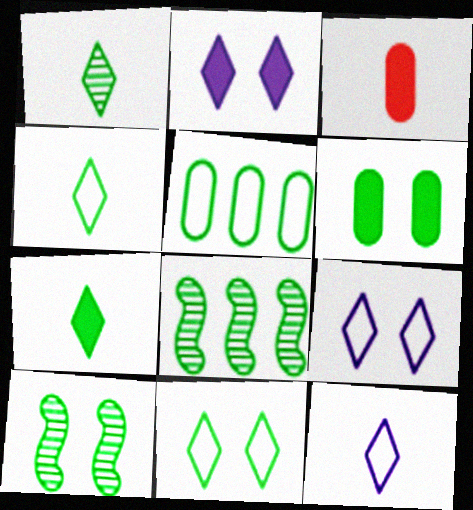[[1, 4, 7], 
[3, 8, 9], 
[4, 6, 8], 
[5, 7, 10], 
[6, 10, 11]]